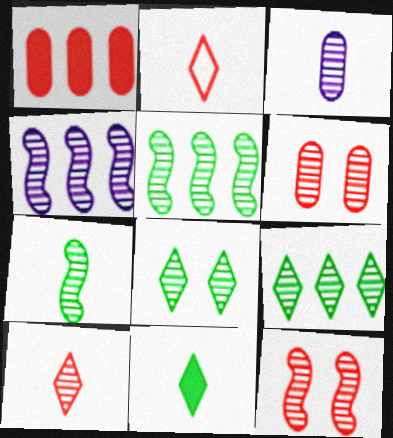[[1, 2, 12], 
[3, 7, 10], 
[3, 9, 12], 
[4, 7, 12]]